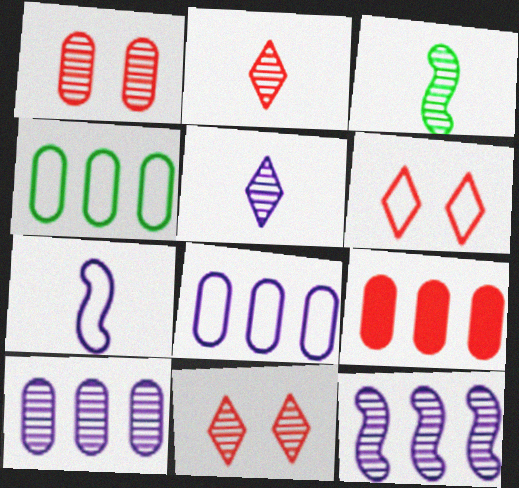[[3, 10, 11], 
[4, 6, 7], 
[4, 9, 10]]